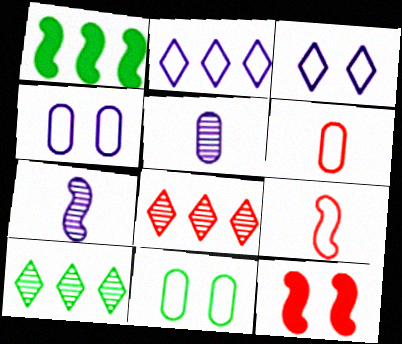[[2, 9, 11], 
[6, 8, 12]]